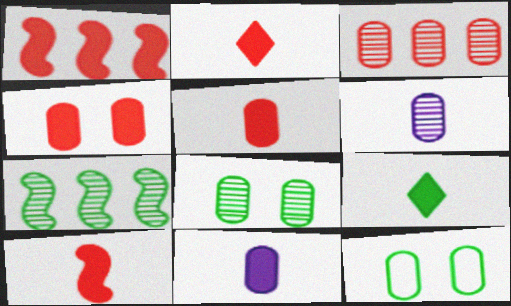[[1, 2, 4], 
[2, 5, 10], 
[3, 6, 8], 
[3, 11, 12], 
[7, 9, 12], 
[9, 10, 11]]